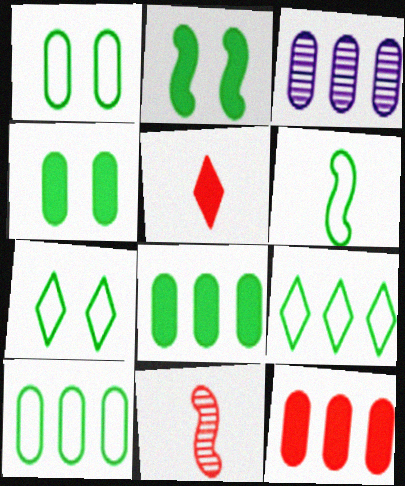[[1, 6, 9], 
[3, 10, 12], 
[6, 7, 10]]